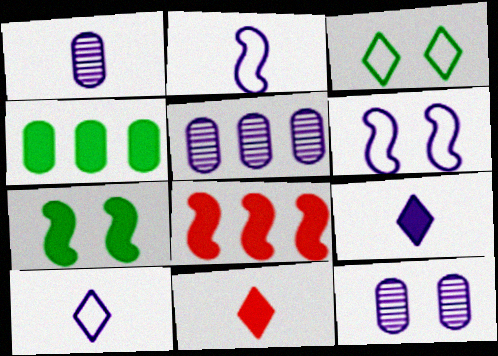[[1, 2, 9], 
[1, 3, 8], 
[1, 5, 12], 
[5, 6, 9]]